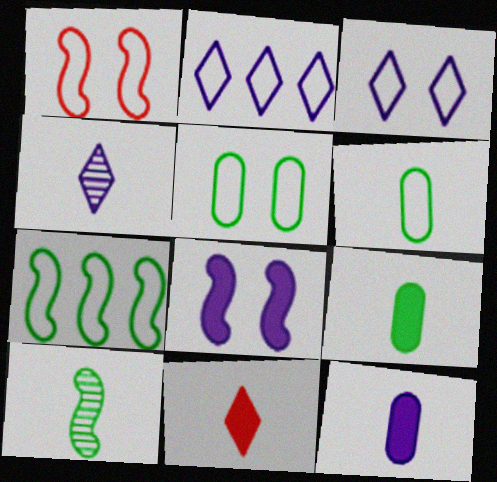[[1, 2, 6], 
[1, 3, 5]]